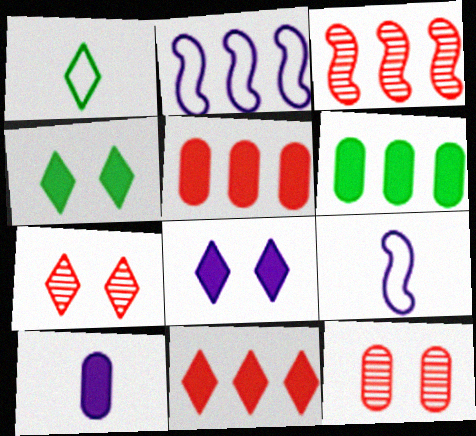[[6, 7, 9]]